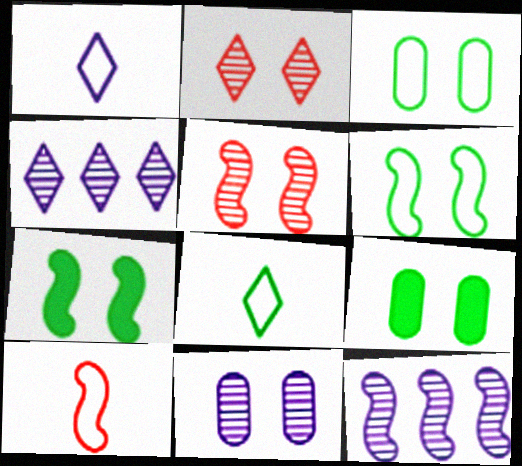[[4, 9, 10], 
[7, 10, 12]]